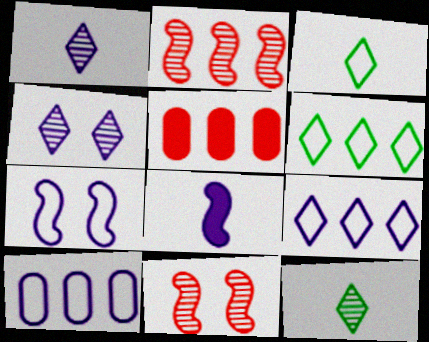[[4, 8, 10], 
[5, 7, 12]]